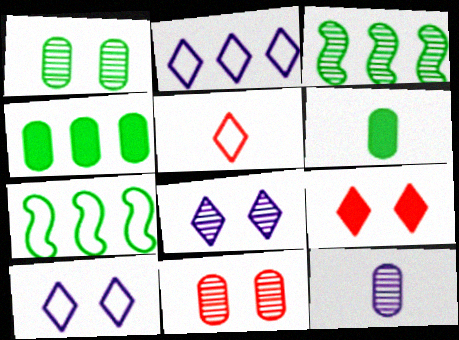[[7, 9, 12]]